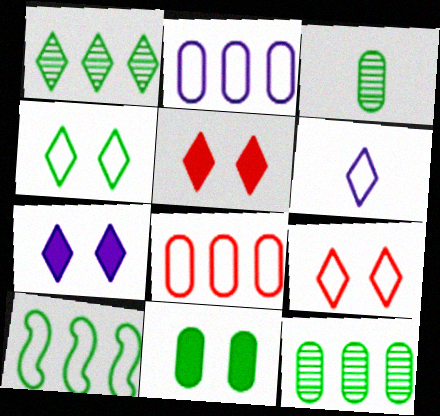[[1, 5, 6]]